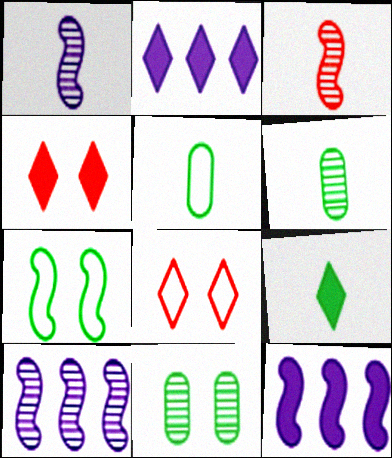[[2, 4, 9], 
[3, 7, 12], 
[4, 5, 10], 
[6, 8, 12]]